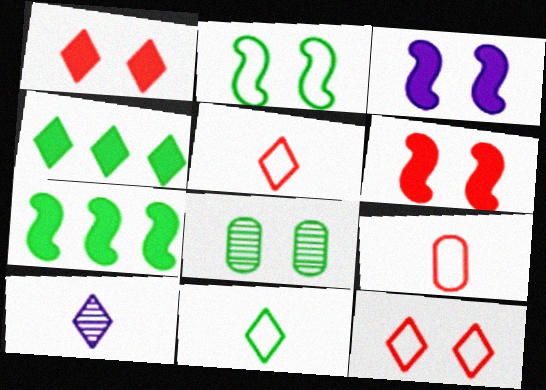[[3, 8, 12], 
[4, 10, 12], 
[7, 8, 11]]